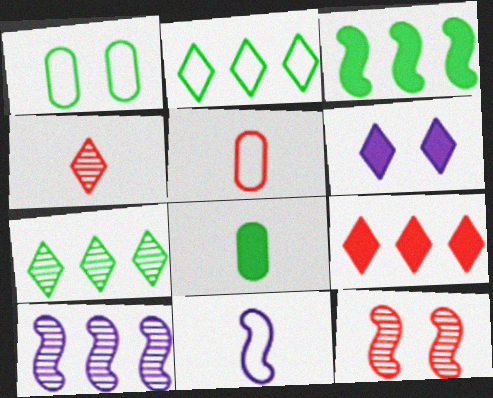[[1, 6, 12], 
[2, 4, 6], 
[3, 11, 12], 
[4, 8, 11], 
[5, 9, 12]]